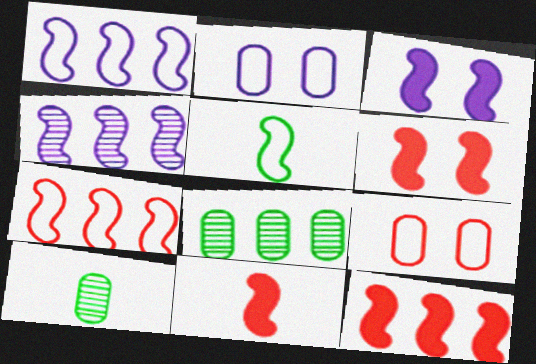[[4, 5, 6], 
[6, 11, 12]]